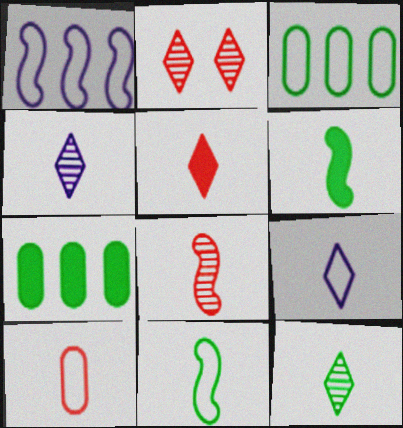[[4, 6, 10], 
[5, 8, 10], 
[5, 9, 12], 
[9, 10, 11]]